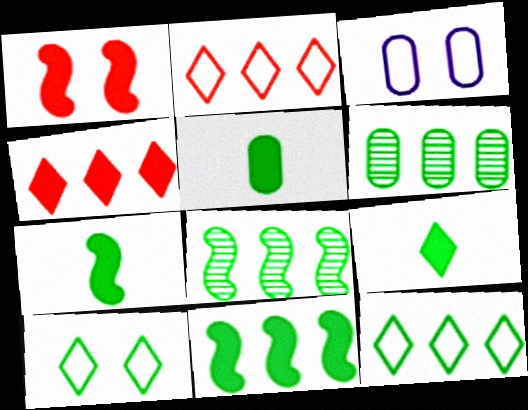[[5, 7, 9], 
[5, 8, 10], 
[6, 7, 10], 
[6, 11, 12]]